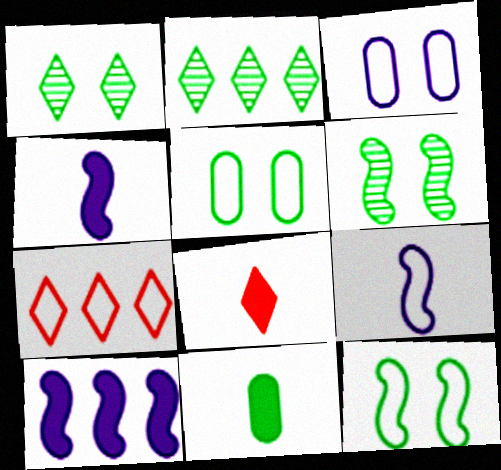[[2, 11, 12], 
[4, 8, 11], 
[5, 7, 9]]